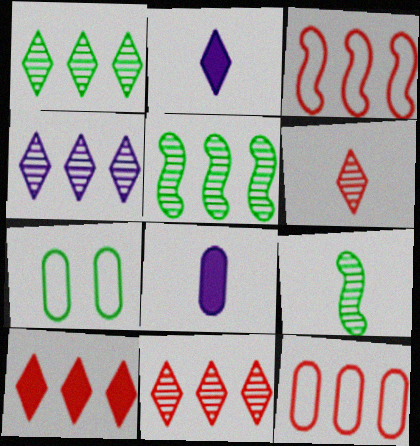[[1, 4, 11]]